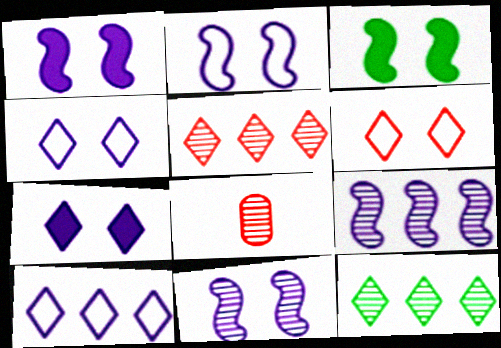[[1, 2, 11], 
[3, 8, 10], 
[8, 11, 12]]